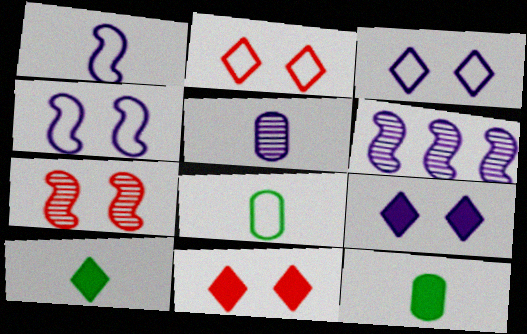[[2, 6, 12], 
[6, 8, 11]]